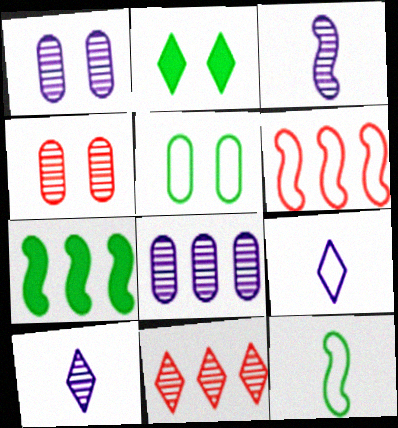[[2, 9, 11], 
[4, 7, 9], 
[5, 6, 9]]